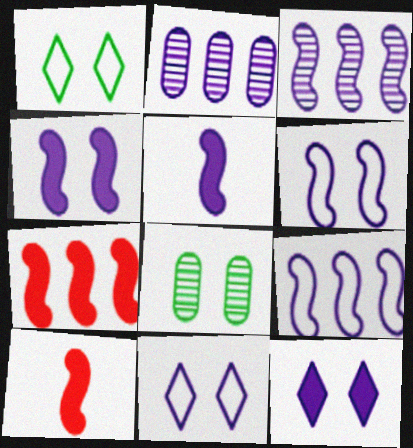[[1, 2, 10], 
[2, 5, 11], 
[3, 5, 6]]